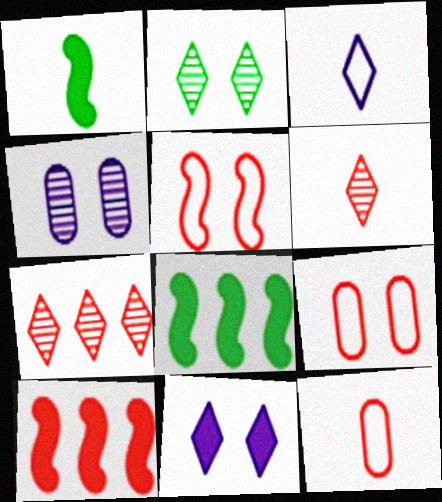[[6, 9, 10]]